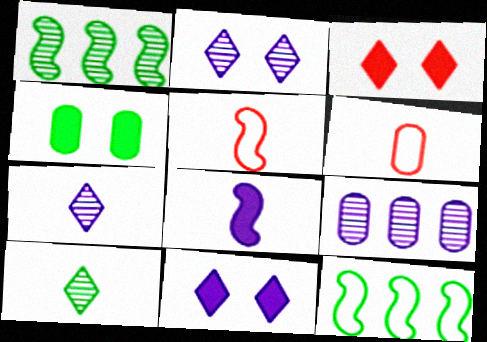[[1, 6, 11], 
[4, 6, 9], 
[4, 10, 12], 
[6, 8, 10]]